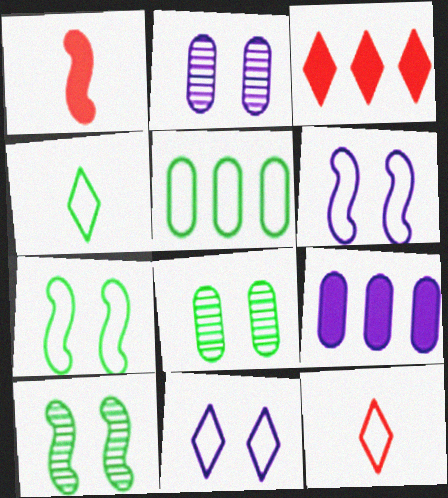[[4, 5, 7], 
[5, 6, 12], 
[9, 10, 12]]